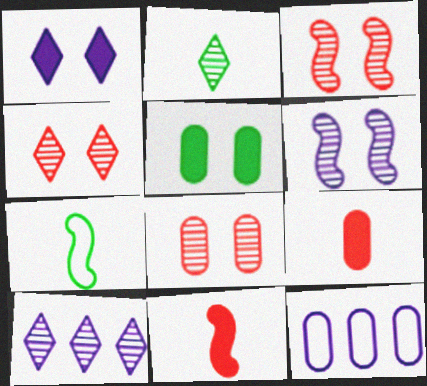[[2, 4, 10], 
[3, 4, 8]]